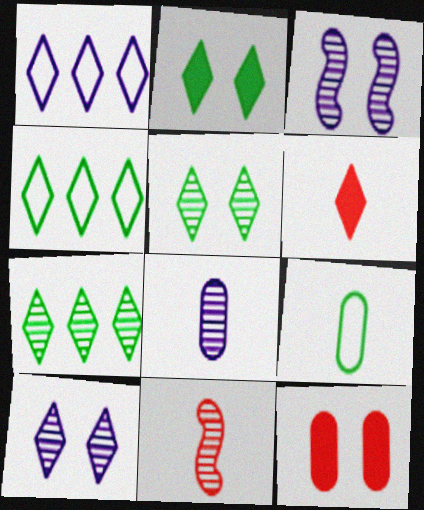[[1, 5, 6], 
[4, 6, 10]]